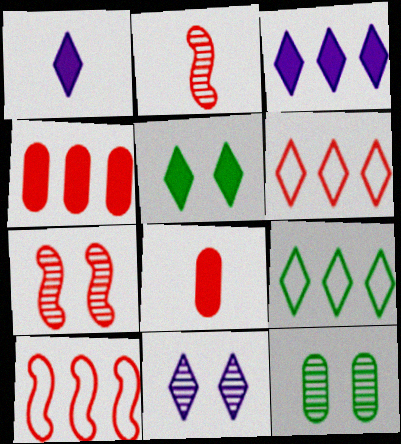[[1, 10, 12], 
[6, 7, 8], 
[7, 11, 12]]